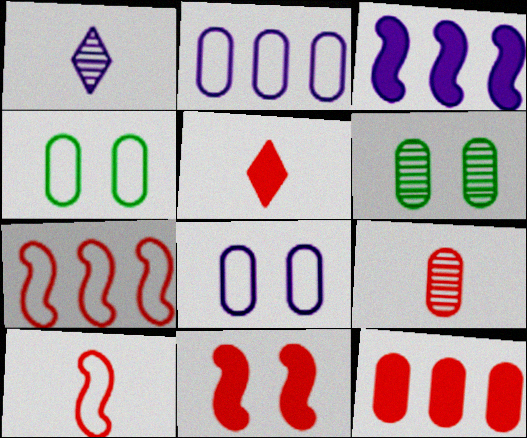[[1, 3, 8], 
[5, 9, 10], 
[5, 11, 12]]